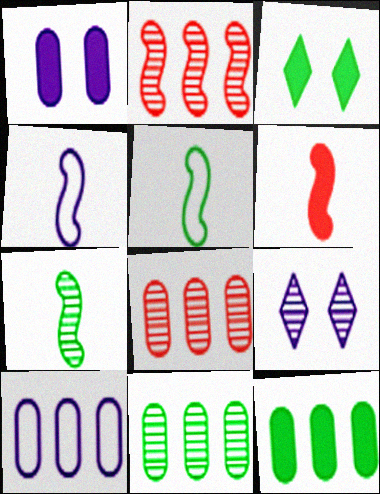[[3, 4, 8], 
[3, 5, 11], 
[4, 6, 7], 
[7, 8, 9], 
[8, 10, 12]]